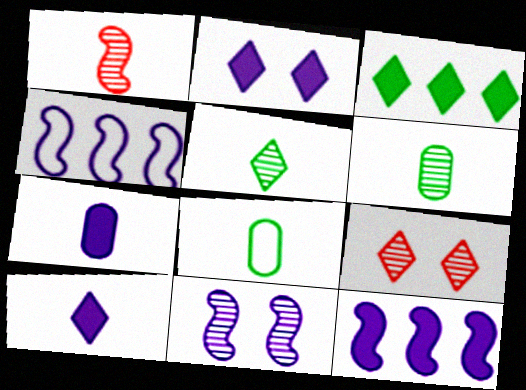[[1, 8, 10], 
[2, 7, 12], 
[8, 9, 12]]